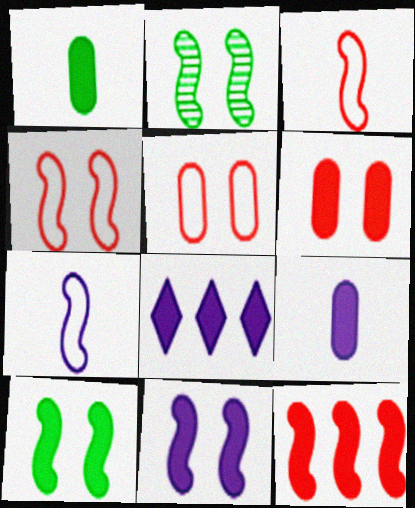[[2, 4, 11], 
[2, 7, 12], 
[8, 9, 11]]